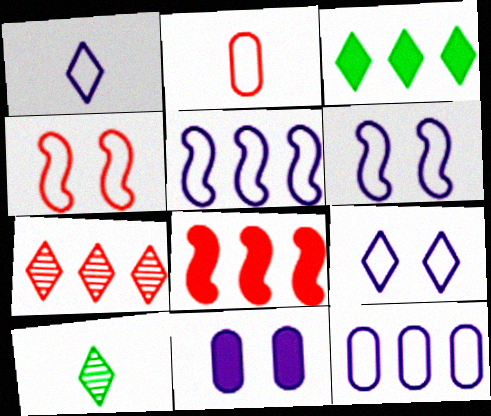[[1, 6, 12]]